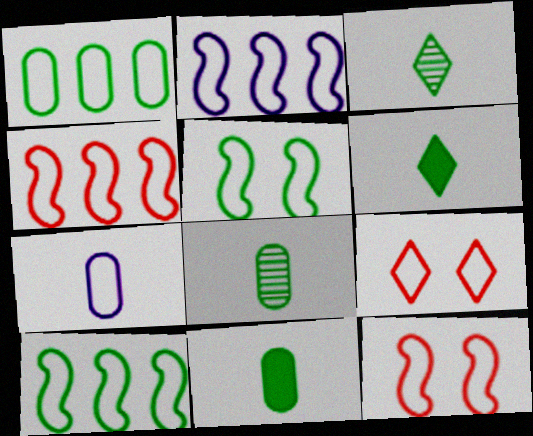[[2, 4, 10], 
[7, 9, 10]]